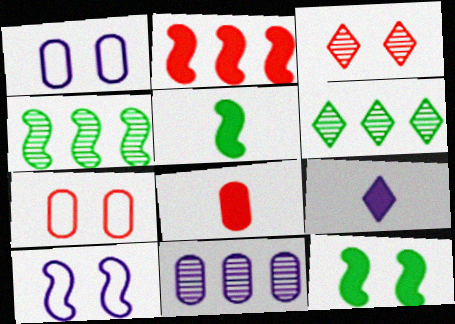[[1, 3, 12], 
[4, 7, 9], 
[5, 8, 9], 
[6, 8, 10], 
[9, 10, 11]]